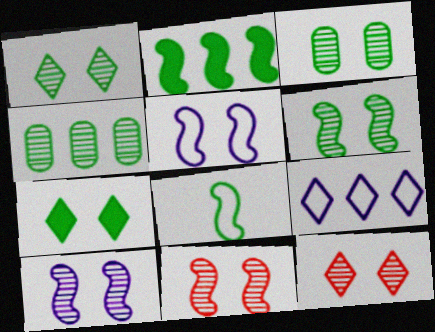[[1, 3, 6], 
[2, 6, 8], 
[3, 10, 12], 
[4, 7, 8], 
[6, 10, 11]]